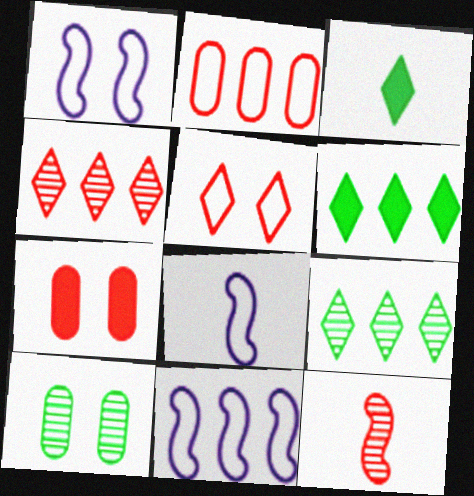[[1, 8, 11], 
[7, 8, 9]]